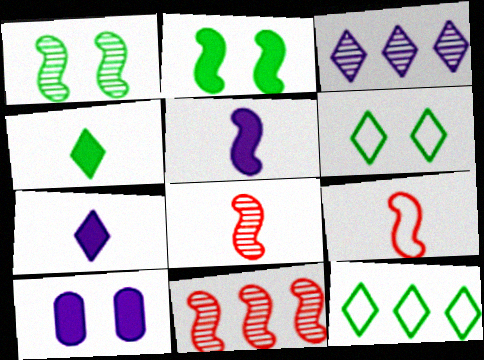[[8, 10, 12]]